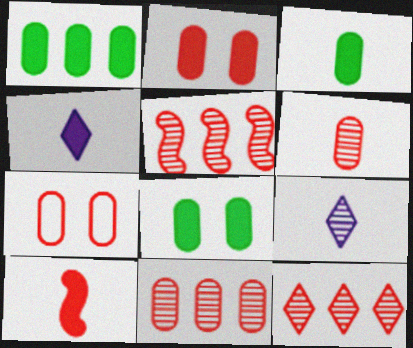[[1, 3, 8], 
[3, 4, 10], 
[5, 11, 12], 
[7, 10, 12]]